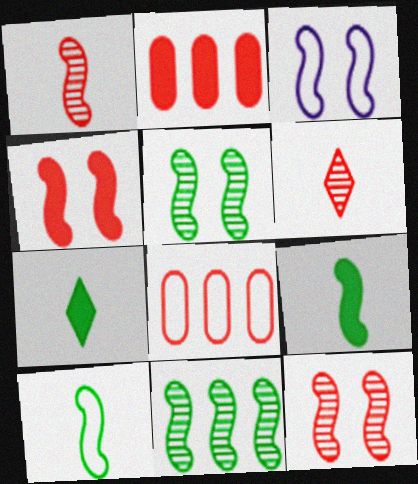[[3, 4, 5], 
[4, 6, 8]]